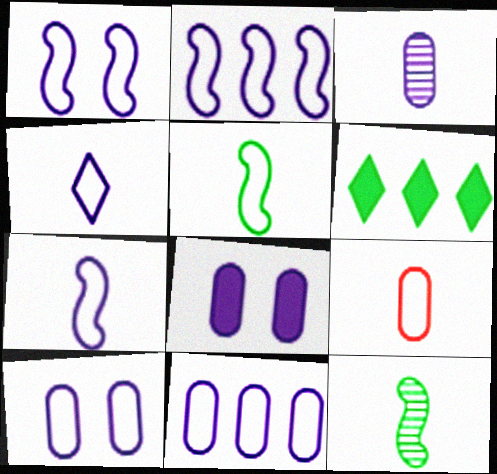[[1, 2, 7], 
[1, 4, 11], 
[2, 4, 10], 
[3, 8, 11], 
[4, 5, 9]]